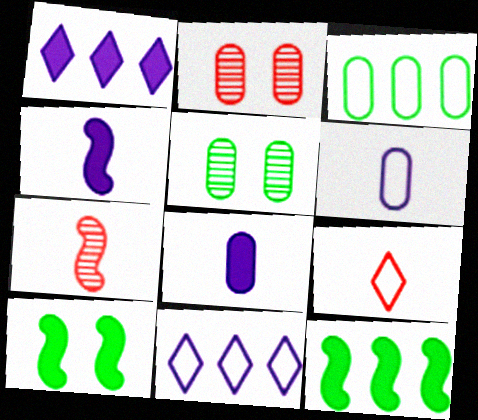[[2, 3, 8]]